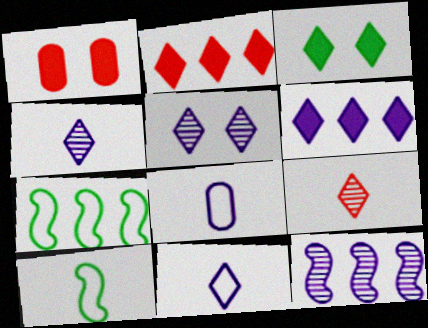[[1, 4, 7], 
[5, 6, 11]]